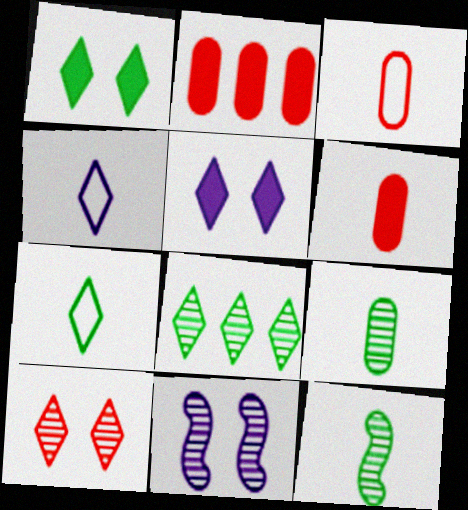[[1, 7, 8], 
[2, 7, 11], 
[4, 6, 12]]